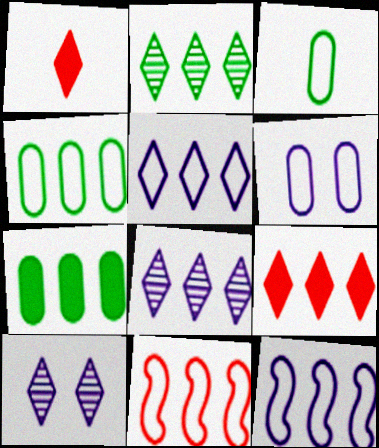[[2, 5, 9], 
[4, 5, 11], 
[7, 8, 11]]